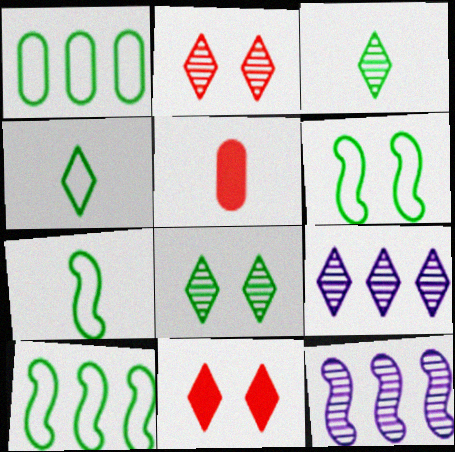[[1, 4, 6], 
[2, 3, 9], 
[4, 9, 11], 
[5, 6, 9], 
[6, 7, 10]]